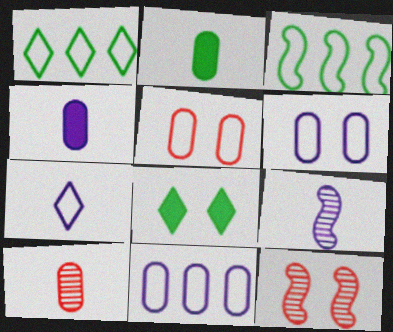[[1, 4, 12], 
[3, 5, 7], 
[4, 7, 9], 
[6, 8, 12]]